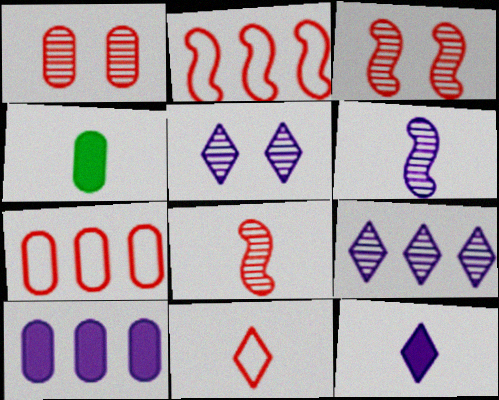[[2, 4, 5], 
[4, 6, 11]]